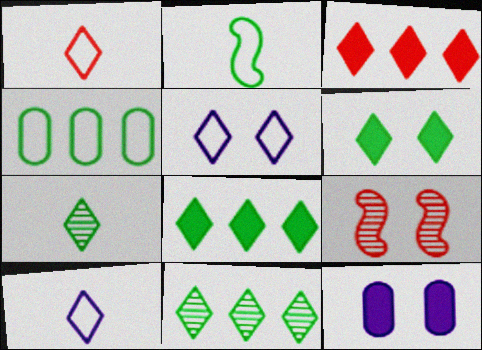[[3, 5, 7]]